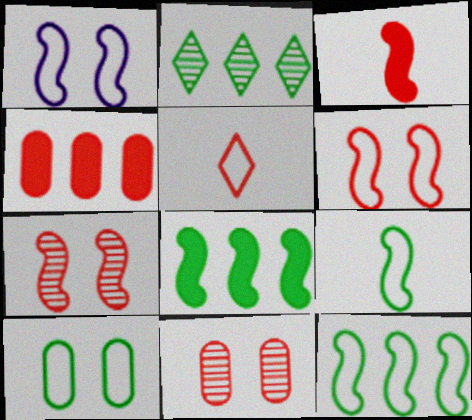[[4, 5, 7]]